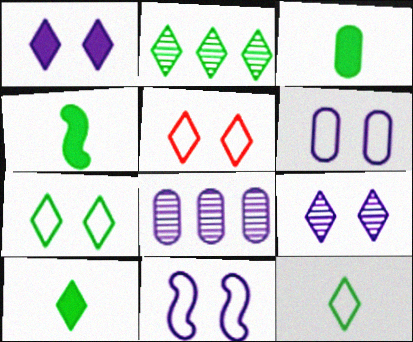[[2, 7, 10], 
[3, 4, 10], 
[4, 5, 8]]